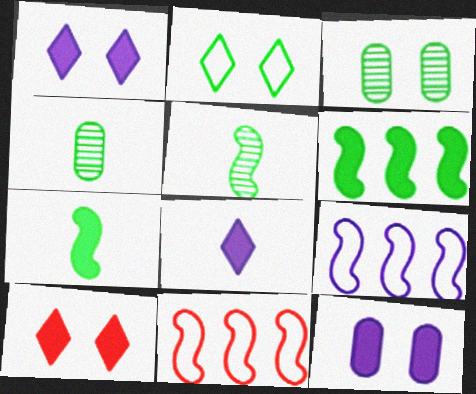[[1, 4, 11], 
[2, 4, 6], 
[3, 8, 11], 
[4, 9, 10]]